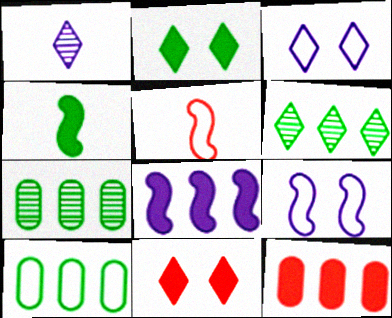[[3, 5, 10]]